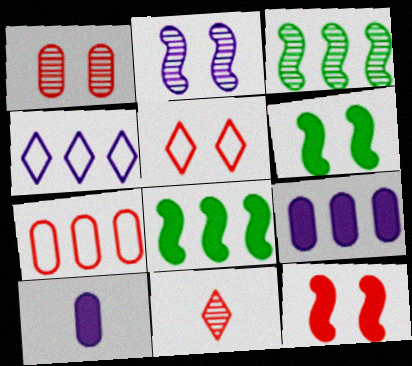[[1, 5, 12], 
[2, 4, 10], 
[3, 5, 10], 
[7, 11, 12]]